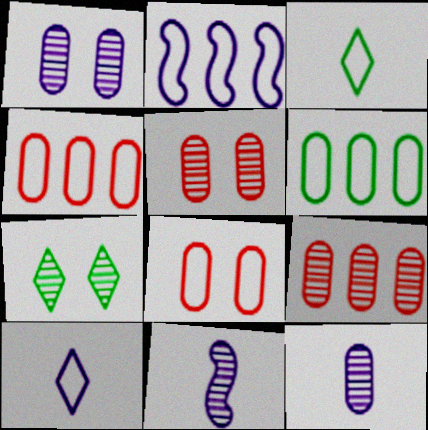[[2, 3, 8], 
[7, 9, 11]]